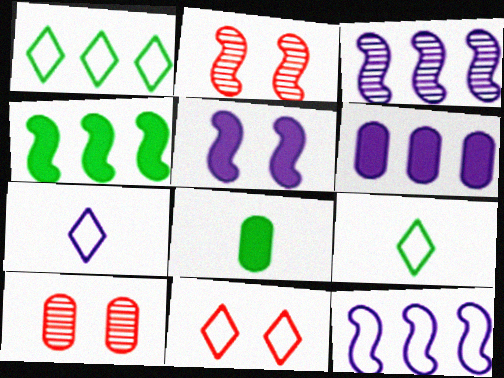[[1, 7, 11], 
[2, 6, 9], 
[3, 8, 11], 
[4, 7, 10]]